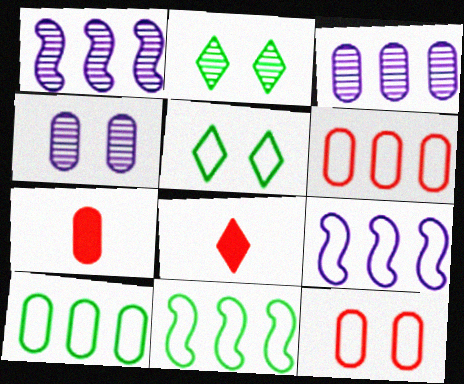[[1, 5, 7], 
[2, 7, 9], 
[4, 7, 10], 
[4, 8, 11]]